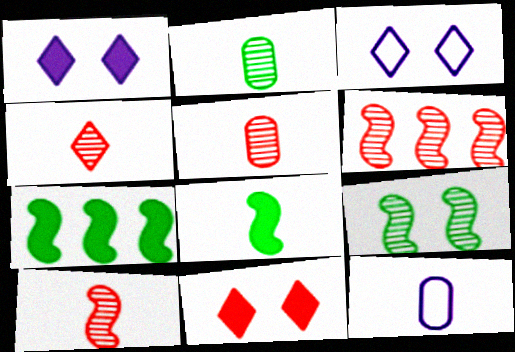[[3, 5, 7], 
[4, 5, 10], 
[4, 8, 12]]